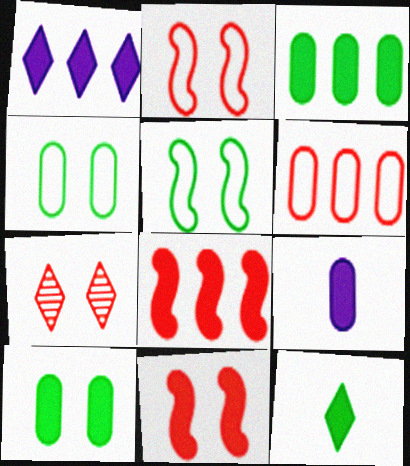[[1, 3, 8]]